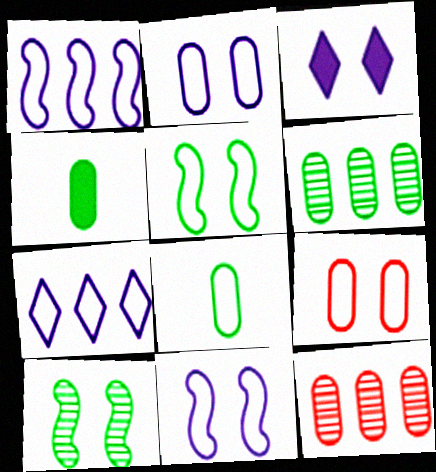[[2, 4, 12], 
[3, 9, 10]]